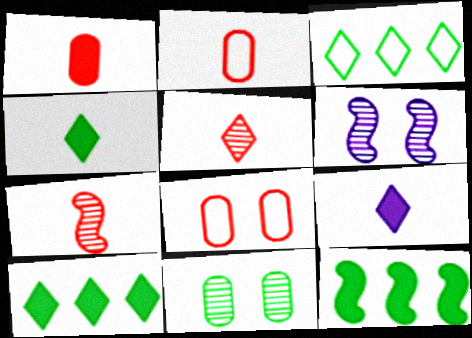[[1, 3, 6], 
[2, 6, 10]]